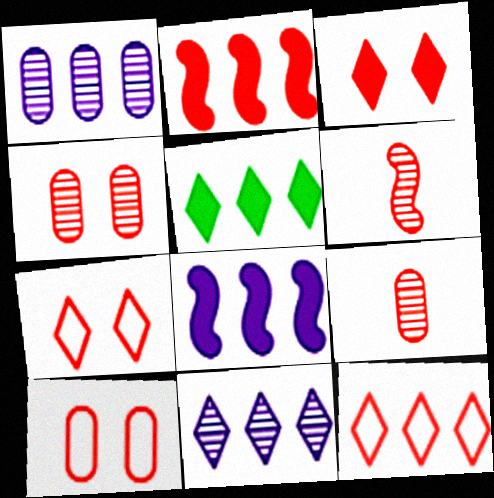[[2, 7, 9], 
[5, 11, 12]]